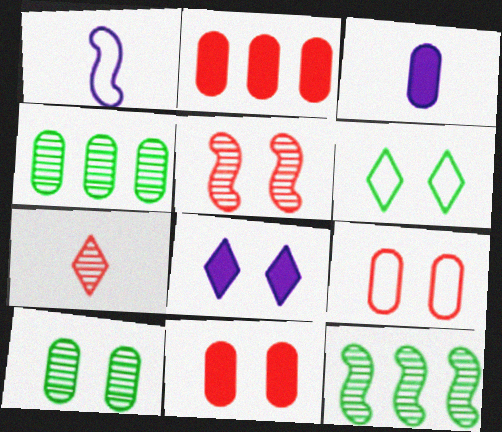[[3, 4, 9]]